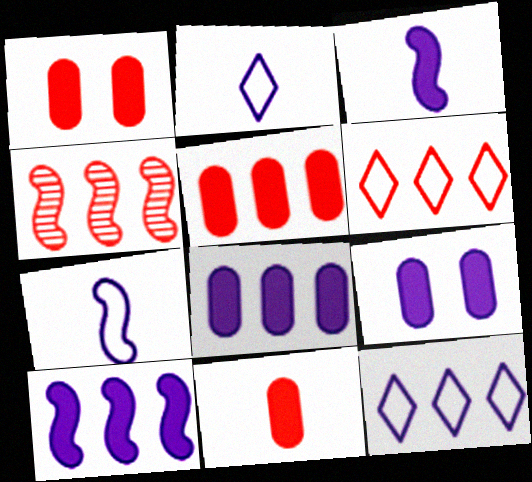[[1, 5, 11], 
[4, 5, 6]]